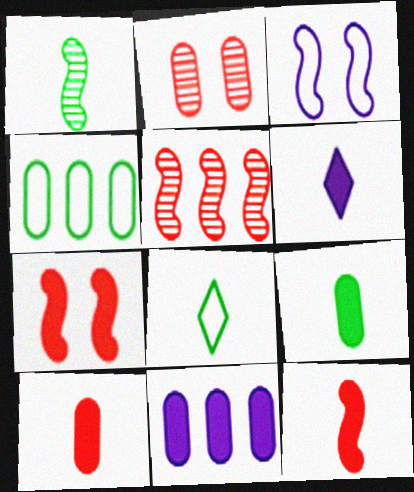[[1, 8, 9], 
[6, 9, 12]]